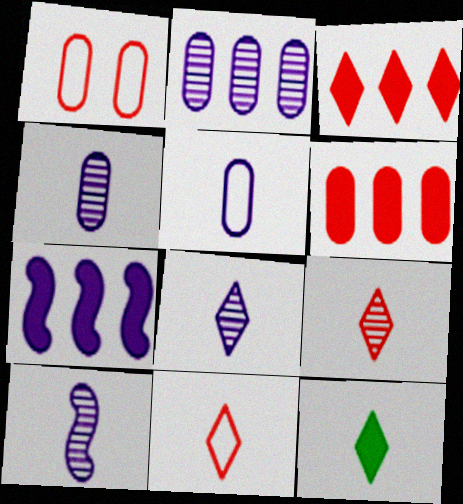[[4, 8, 10], 
[8, 11, 12]]